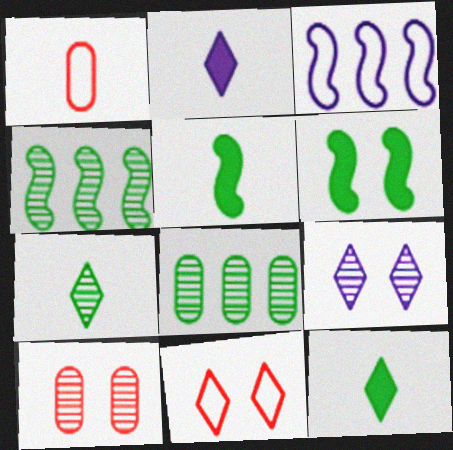[[3, 10, 12]]